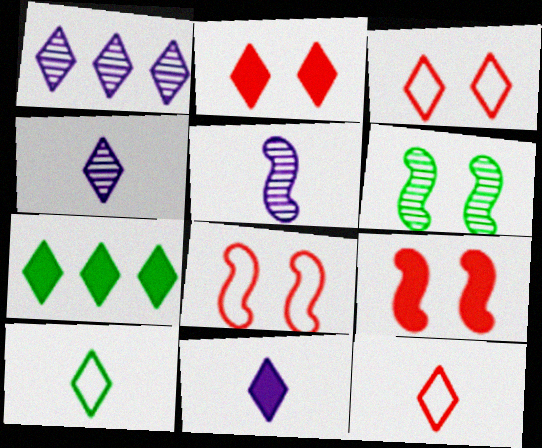[[1, 2, 10], 
[2, 7, 11], 
[3, 4, 7]]